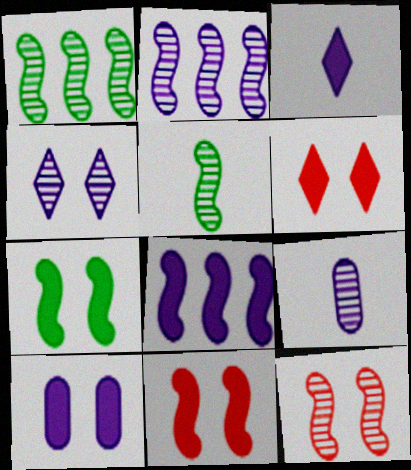[[2, 4, 9], 
[2, 5, 12], 
[3, 8, 10], 
[6, 7, 10]]